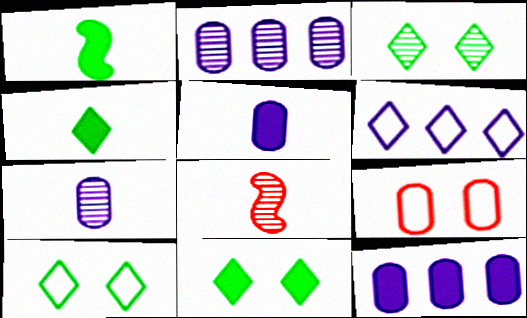[[2, 3, 8], 
[3, 10, 11], 
[8, 10, 12]]